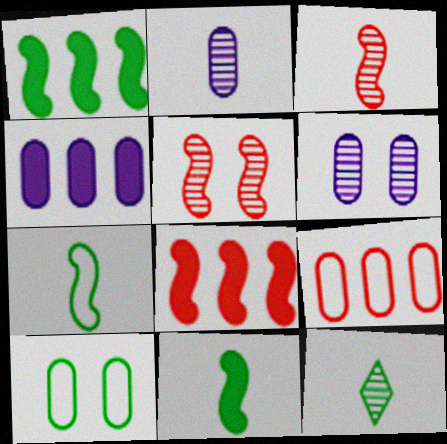[[1, 10, 12], 
[2, 3, 12]]